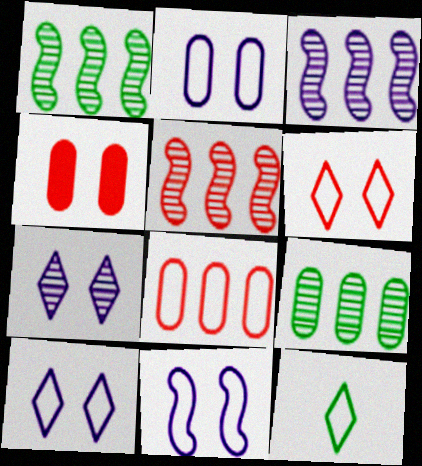[[1, 3, 5], 
[2, 10, 11], 
[3, 4, 12], 
[8, 11, 12]]